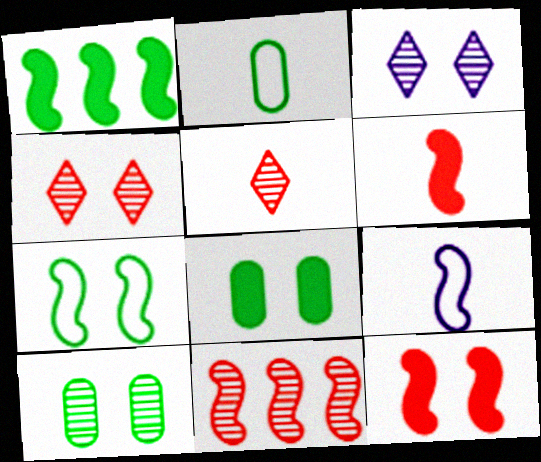[]